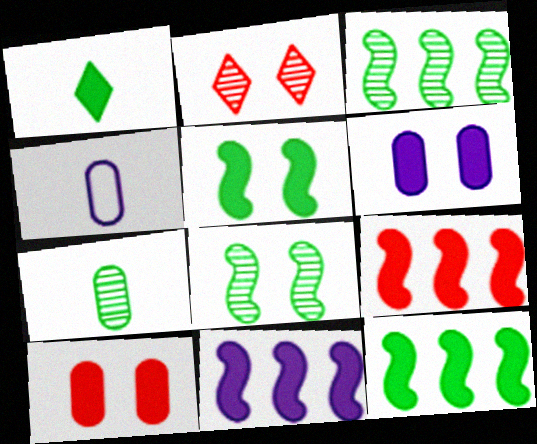[[1, 6, 9], 
[1, 10, 11], 
[2, 4, 12], 
[9, 11, 12]]